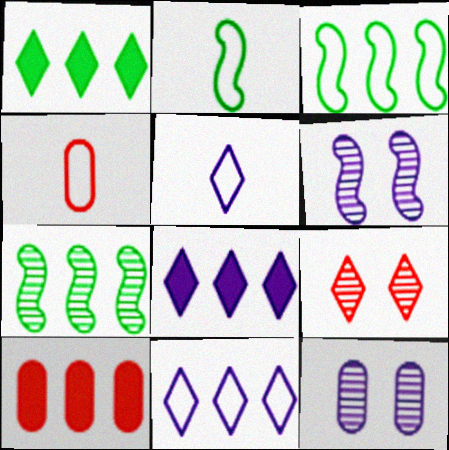[[1, 4, 6], 
[1, 5, 9], 
[2, 4, 5], 
[7, 10, 11]]